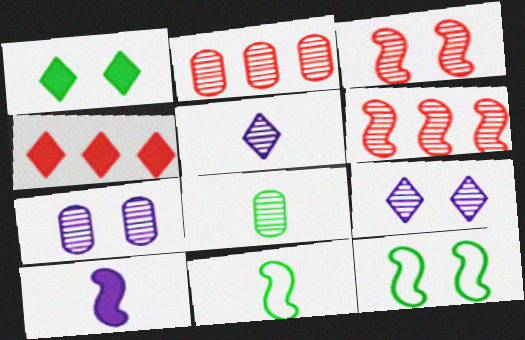[[2, 7, 8], 
[4, 7, 11], 
[6, 8, 9], 
[6, 10, 12]]